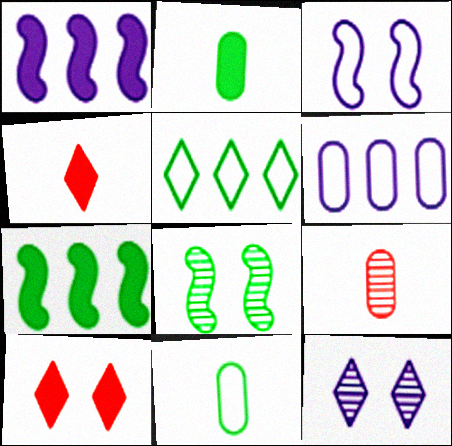[[1, 2, 10], 
[2, 5, 8], 
[4, 5, 12], 
[4, 6, 8]]